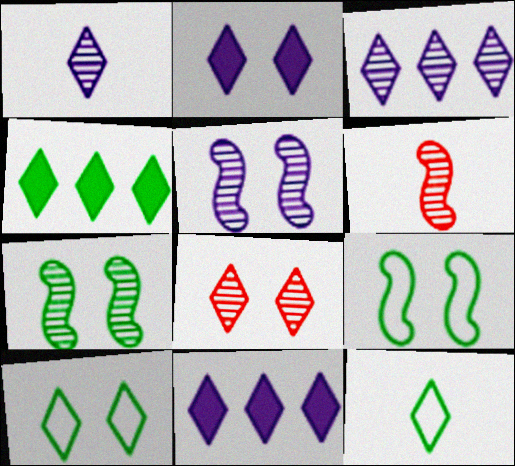[[2, 8, 10], 
[8, 11, 12]]